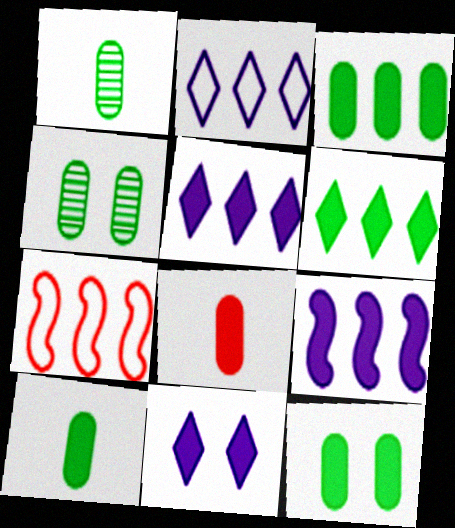[[1, 7, 11], 
[3, 10, 12]]